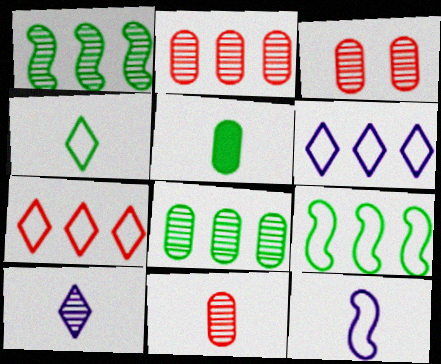[[1, 3, 10], 
[2, 3, 11]]